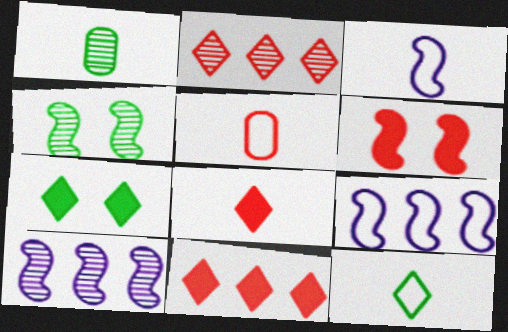[[1, 3, 8], 
[2, 5, 6], 
[3, 5, 12], 
[5, 7, 10]]